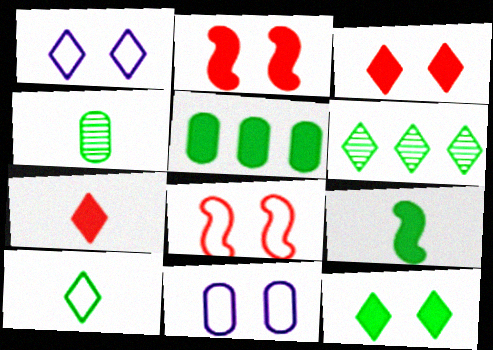[[1, 6, 7], 
[4, 9, 10], 
[5, 9, 12], 
[6, 10, 12]]